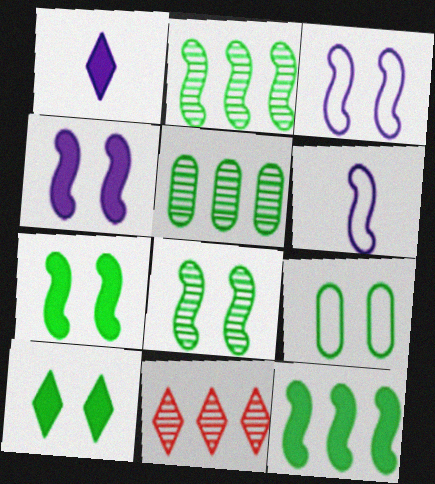[[8, 9, 10]]